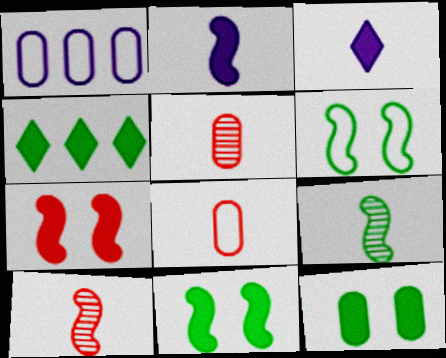[[1, 5, 12], 
[3, 8, 9]]